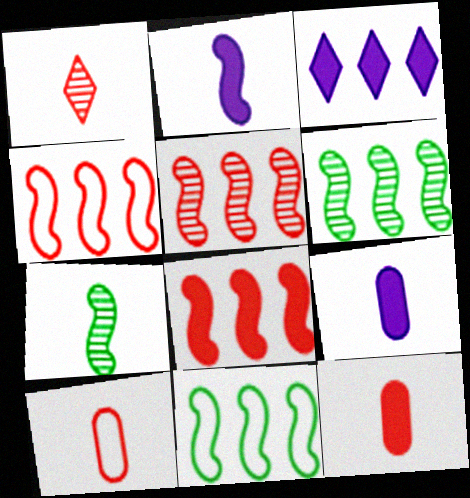[[4, 5, 8]]